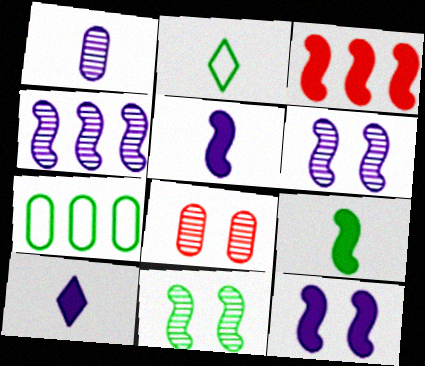[[3, 9, 12]]